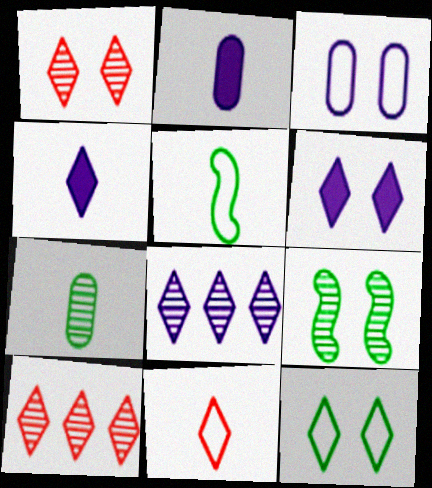[[1, 6, 12], 
[4, 10, 12]]